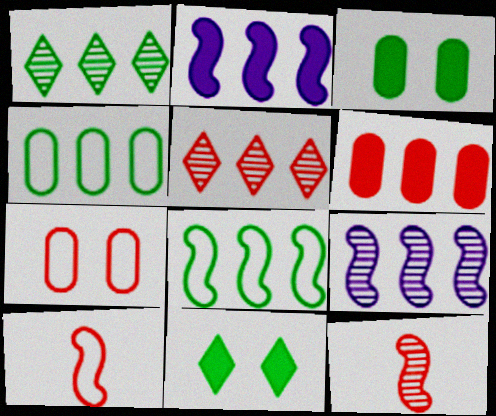[[2, 4, 5]]